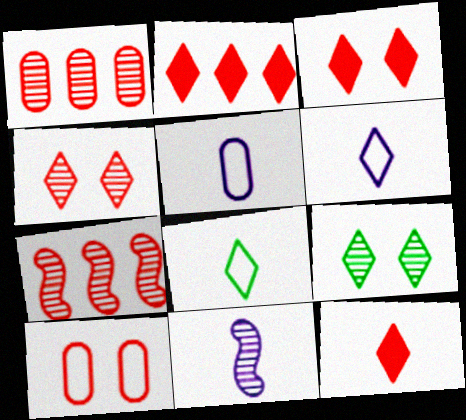[[1, 9, 11], 
[2, 3, 12], 
[2, 6, 9], 
[7, 10, 12]]